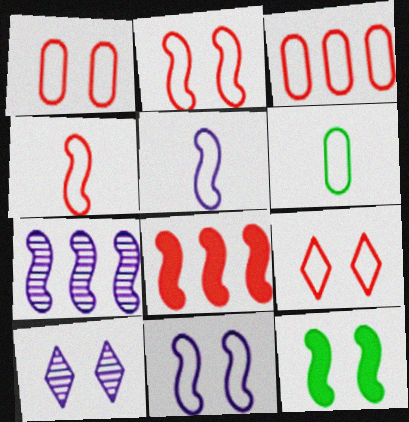[[1, 2, 9], 
[1, 10, 12], 
[3, 4, 9], 
[4, 7, 12], 
[6, 8, 10]]